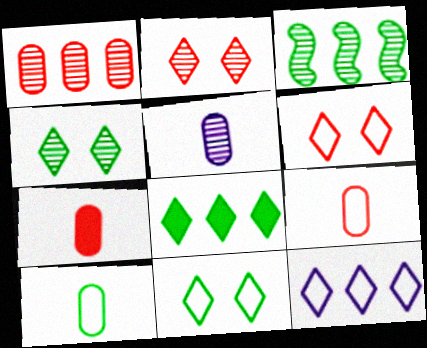[[2, 3, 5], 
[5, 7, 10]]